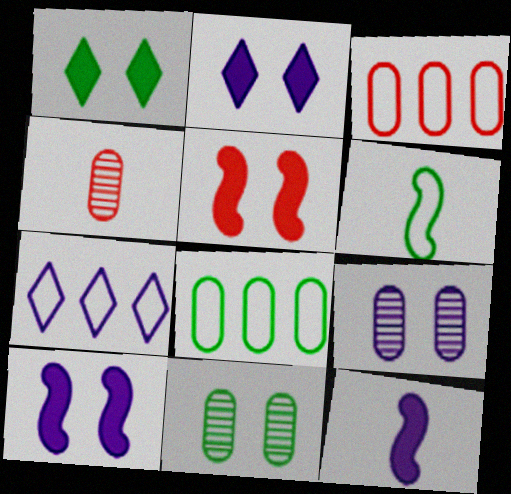[[7, 9, 12]]